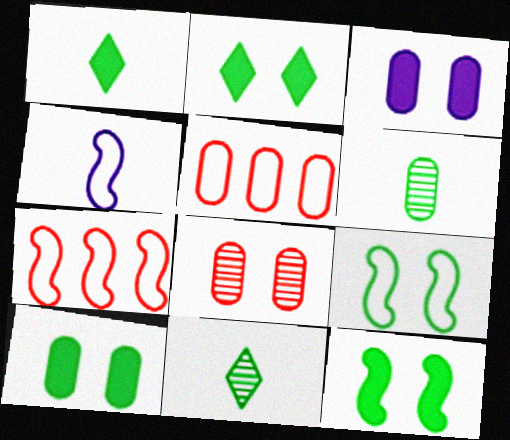[[2, 10, 12], 
[3, 5, 6], 
[3, 7, 11], 
[4, 7, 9]]